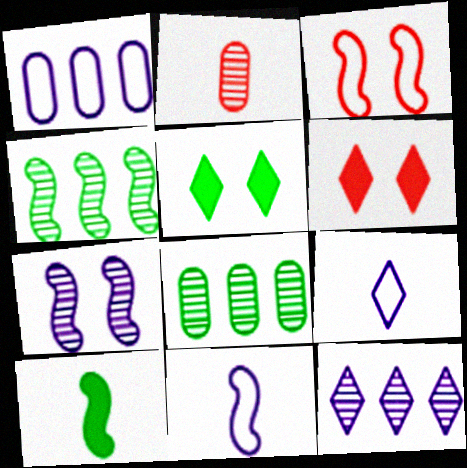[[2, 9, 10], 
[6, 8, 11]]